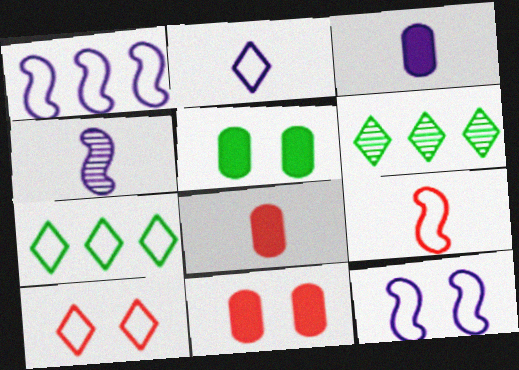[[2, 3, 4], 
[2, 7, 10], 
[4, 7, 11], 
[6, 8, 12]]